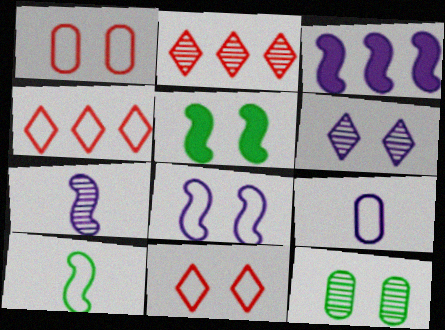[[1, 5, 6], 
[2, 5, 9], 
[2, 7, 12], 
[3, 6, 9], 
[3, 7, 8]]